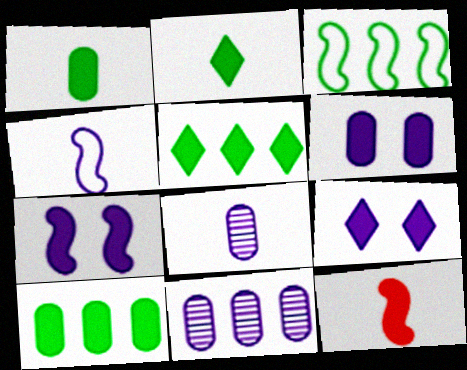[[4, 9, 11], 
[5, 6, 12], 
[6, 7, 9], 
[9, 10, 12]]